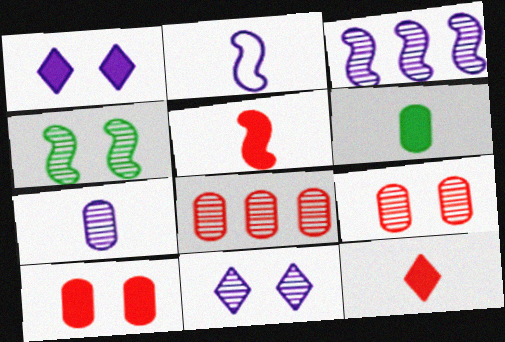[[3, 7, 11], 
[4, 9, 11]]